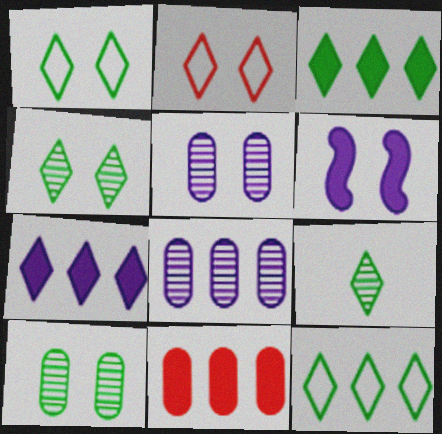[[1, 3, 9], 
[2, 6, 10], 
[2, 7, 9]]